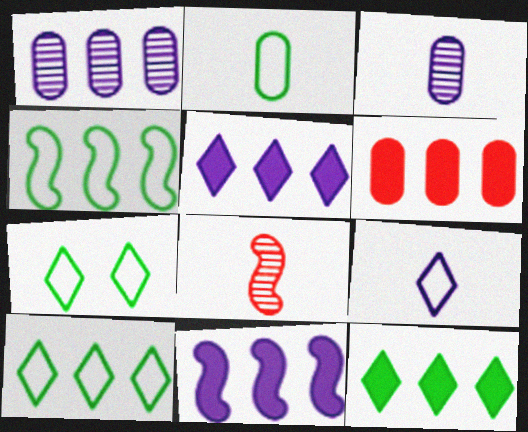[[2, 4, 7], 
[6, 11, 12]]